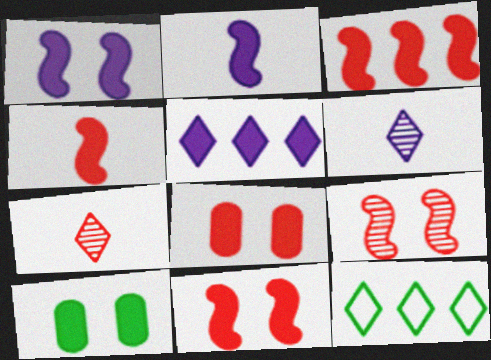[[3, 4, 11], 
[4, 5, 10]]